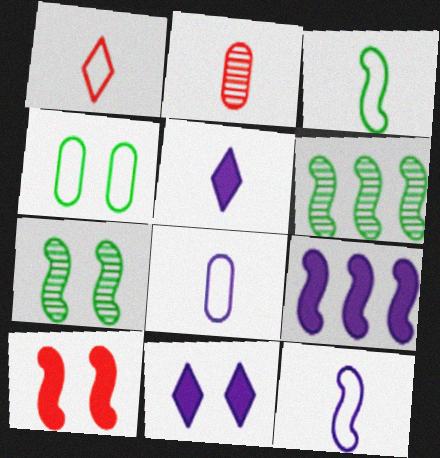[[1, 3, 8], 
[2, 3, 5], 
[6, 10, 12]]